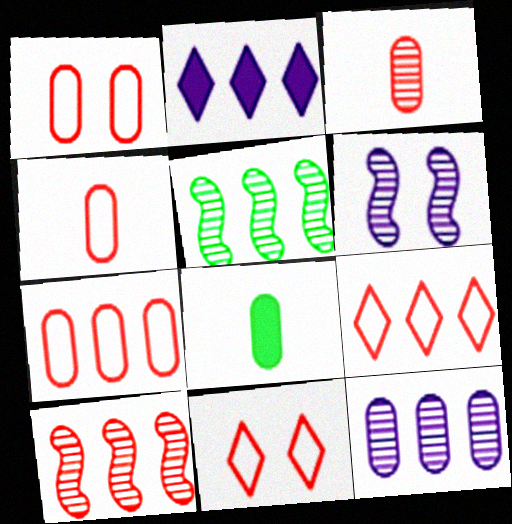[[1, 4, 7], 
[1, 8, 12], 
[2, 5, 7], 
[6, 8, 9]]